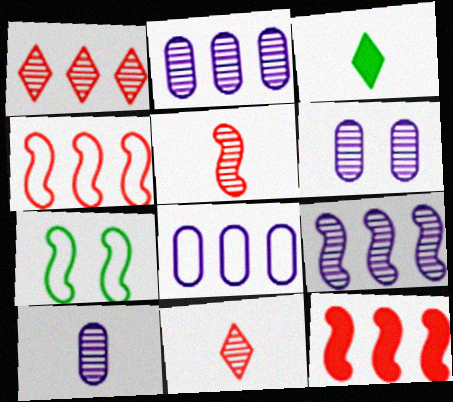[[2, 6, 10], 
[3, 4, 6]]